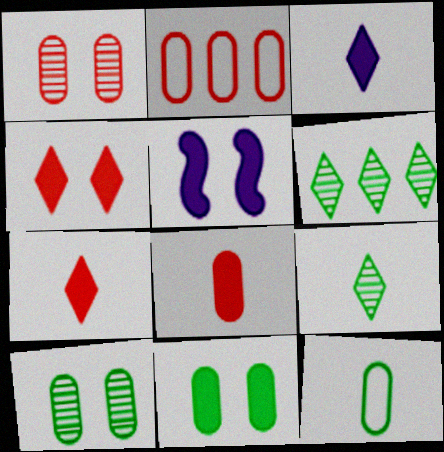[[1, 2, 8], 
[2, 5, 9], 
[4, 5, 11]]